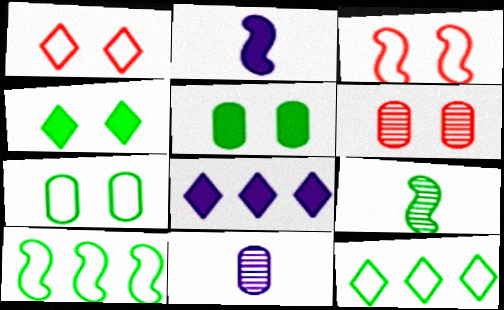[[2, 6, 12], 
[5, 9, 12]]